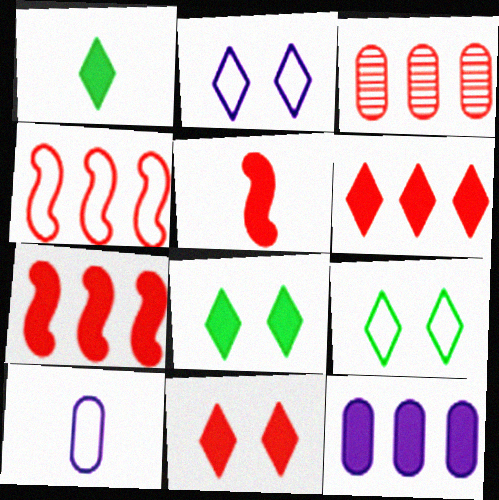[[3, 4, 6], 
[4, 9, 10], 
[5, 8, 12]]